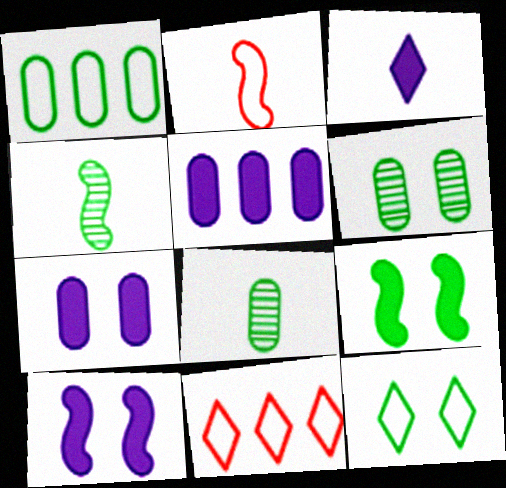[[2, 3, 8], 
[3, 5, 10], 
[4, 7, 11], 
[6, 9, 12], 
[8, 10, 11]]